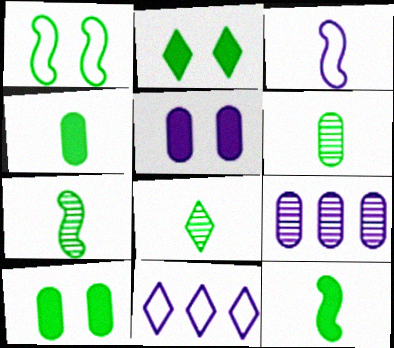[[6, 7, 8]]